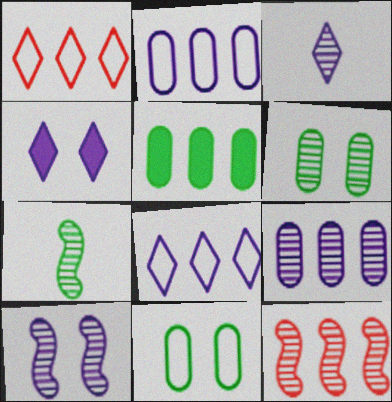[[3, 4, 8], 
[3, 6, 12], 
[3, 9, 10], 
[5, 8, 12], 
[7, 10, 12]]